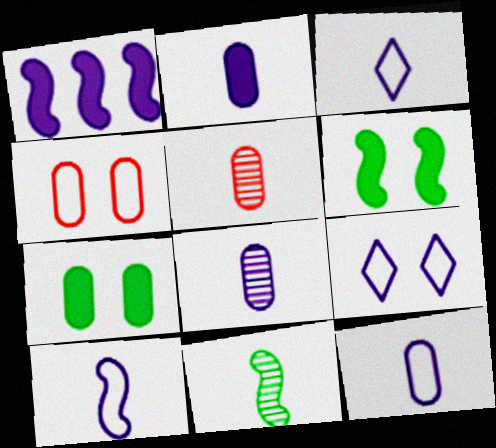[[1, 8, 9], 
[2, 8, 12], 
[3, 10, 12]]